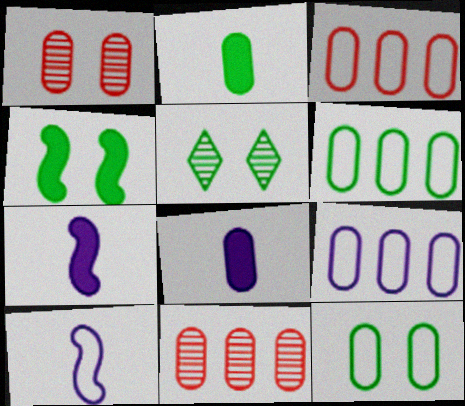[[1, 2, 9], 
[1, 6, 8], 
[3, 5, 7], 
[3, 6, 9], 
[4, 5, 12], 
[8, 11, 12]]